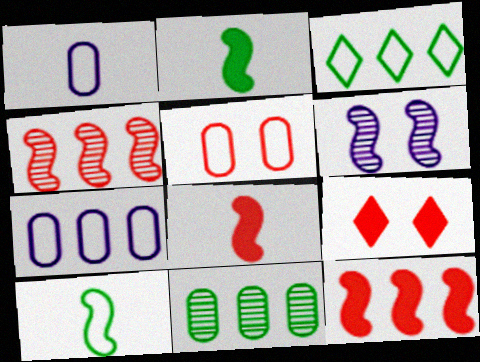[[6, 10, 12]]